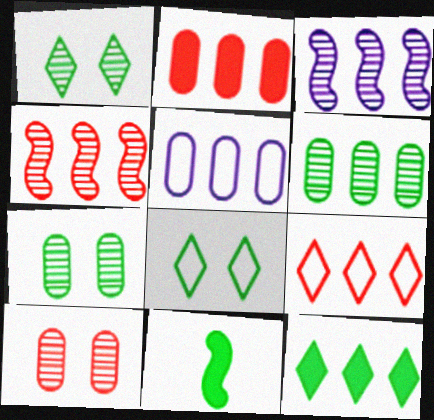[[2, 4, 9], 
[2, 5, 6], 
[4, 5, 12], 
[6, 8, 11]]